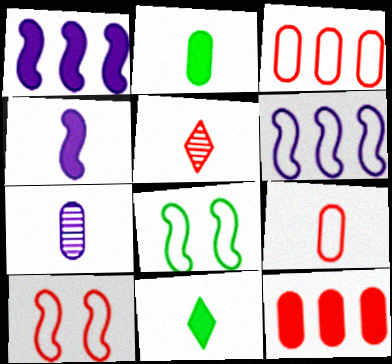[[2, 7, 9], 
[5, 10, 12]]